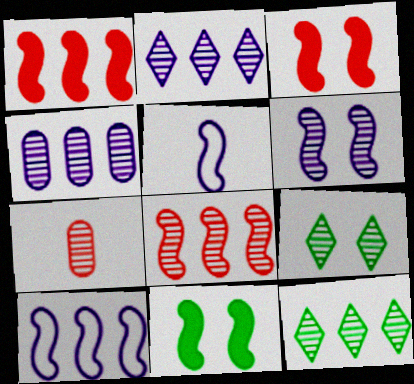[[4, 8, 12], 
[5, 8, 11], 
[6, 7, 12]]